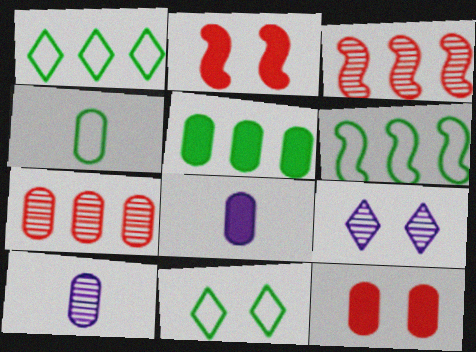[[1, 2, 10], 
[3, 8, 11], 
[4, 6, 11], 
[5, 8, 12]]